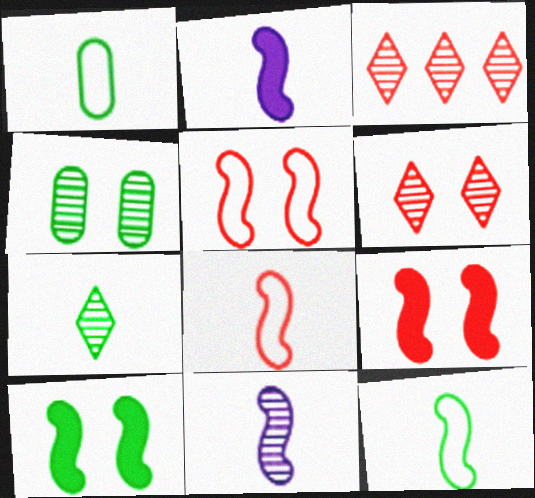[[3, 4, 11]]